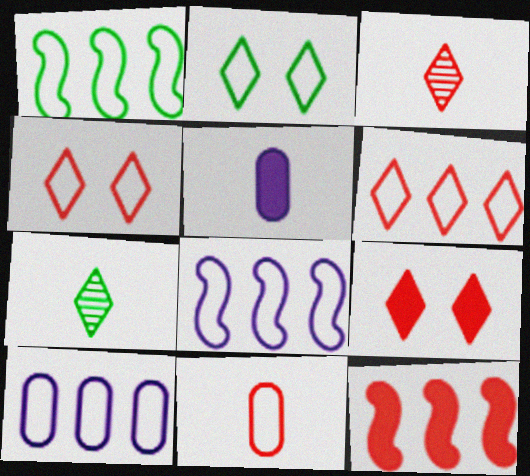[[1, 6, 10], 
[2, 8, 11], 
[3, 6, 9]]